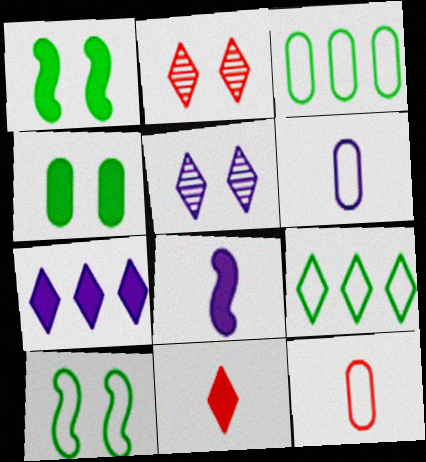[[2, 3, 8], 
[5, 9, 11]]